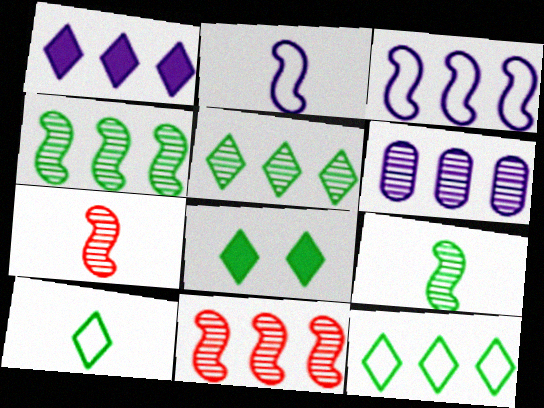[[1, 3, 6], 
[5, 6, 11], 
[5, 8, 10]]